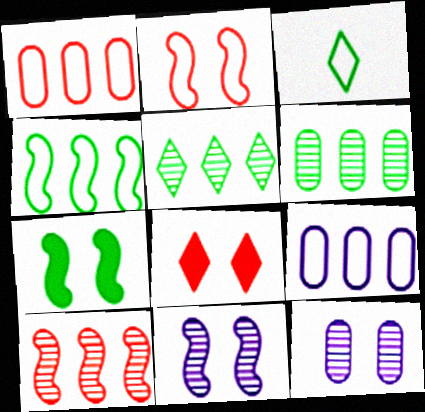[[2, 3, 9], 
[2, 7, 11], 
[3, 6, 7]]